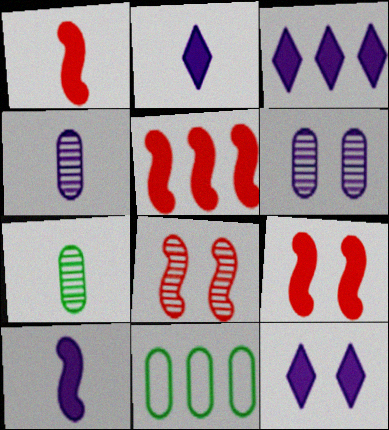[[1, 5, 9], 
[2, 3, 12], 
[2, 8, 11]]